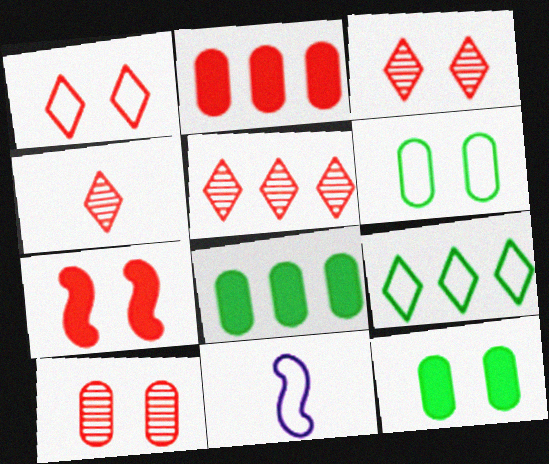[[1, 7, 10], 
[3, 4, 5], 
[3, 8, 11], 
[5, 11, 12]]